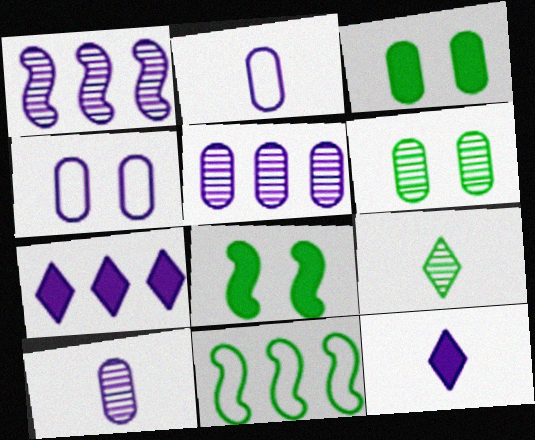[[1, 4, 12], 
[3, 9, 11]]